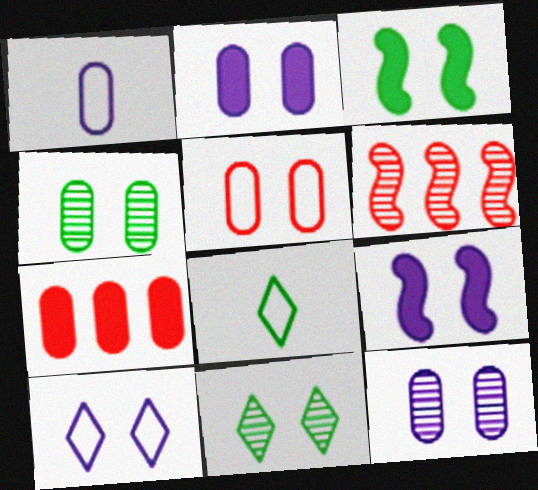[[1, 4, 7], 
[2, 4, 5], 
[2, 6, 8], 
[5, 9, 11], 
[9, 10, 12]]